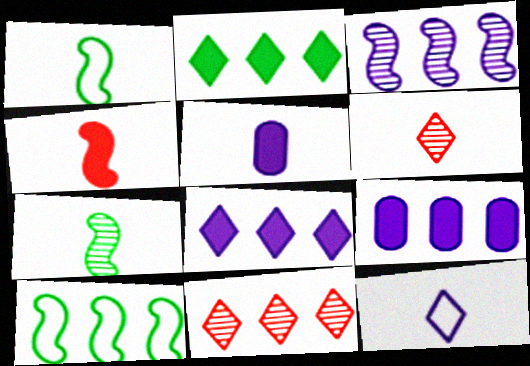[[1, 5, 6], 
[9, 10, 11]]